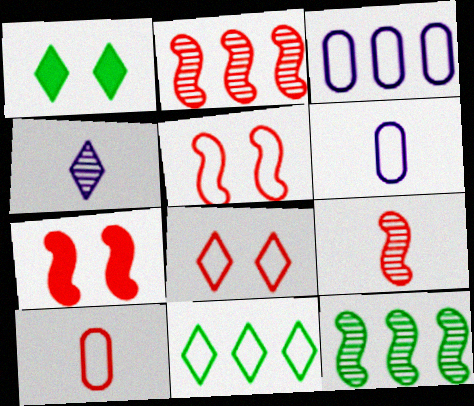[[1, 2, 6], 
[1, 3, 9], 
[5, 6, 11]]